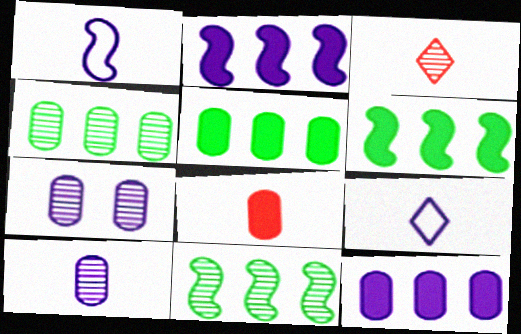[[2, 7, 9], 
[3, 7, 11]]